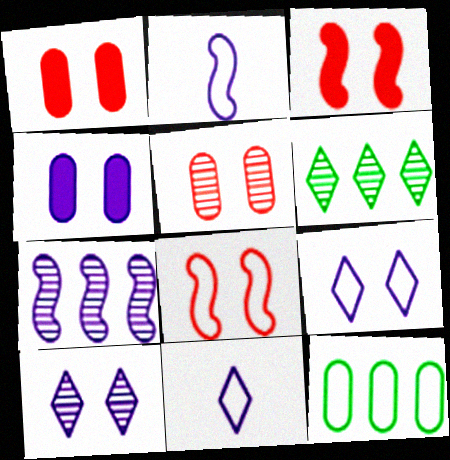[[1, 2, 6], 
[4, 7, 11], 
[8, 11, 12]]